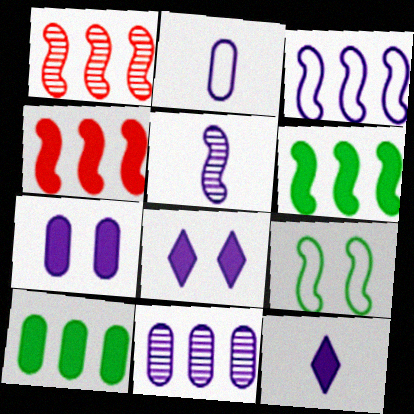[[1, 3, 6], 
[2, 5, 12], 
[2, 7, 11], 
[4, 5, 9]]